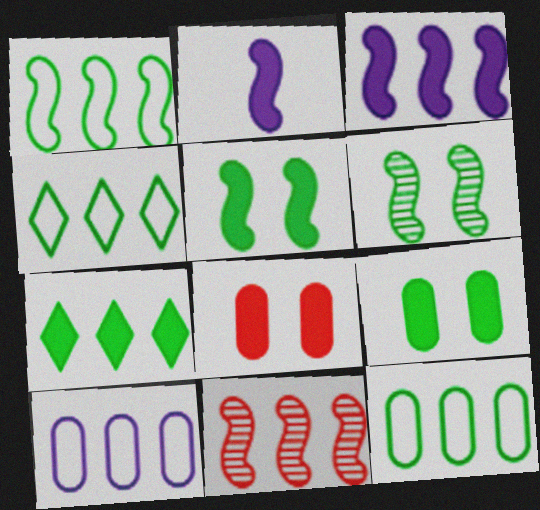[[1, 3, 11], 
[1, 4, 12], 
[2, 7, 8], 
[7, 10, 11]]